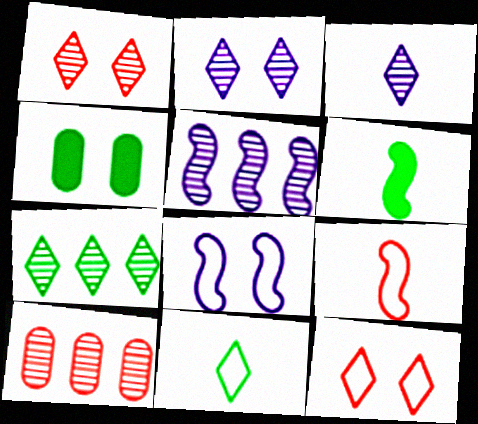[[1, 3, 7], 
[1, 4, 8], 
[5, 7, 10]]